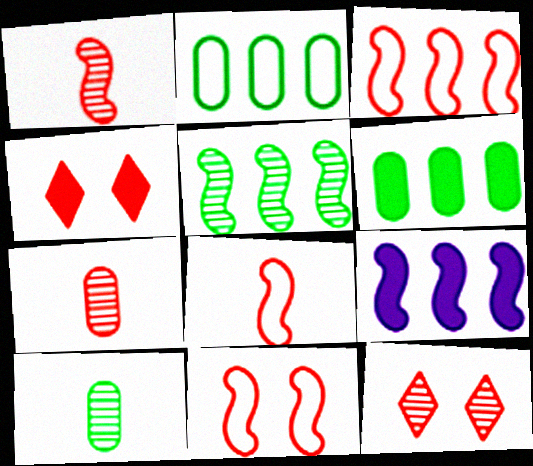[[3, 4, 7], 
[3, 5, 9], 
[3, 8, 11]]